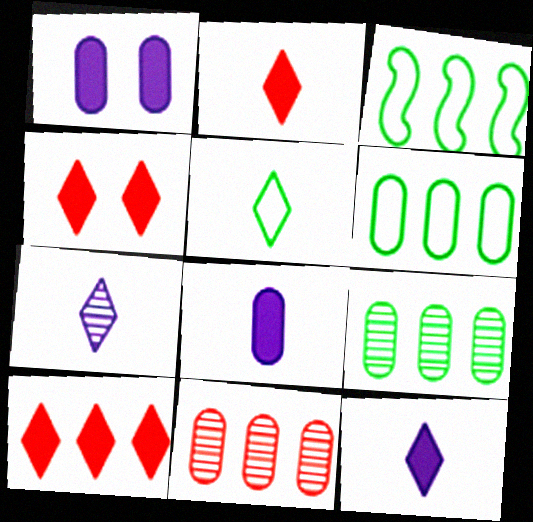[[2, 4, 10], 
[2, 5, 7]]